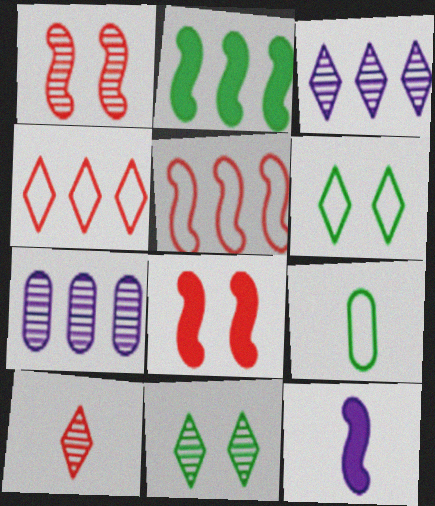[[2, 4, 7], 
[2, 8, 12], 
[2, 9, 11], 
[3, 8, 9], 
[3, 10, 11], 
[9, 10, 12]]